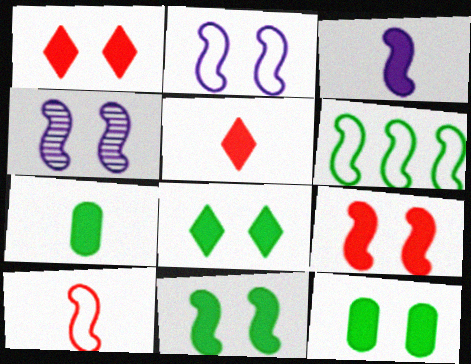[[2, 6, 10], 
[3, 5, 7], 
[8, 11, 12]]